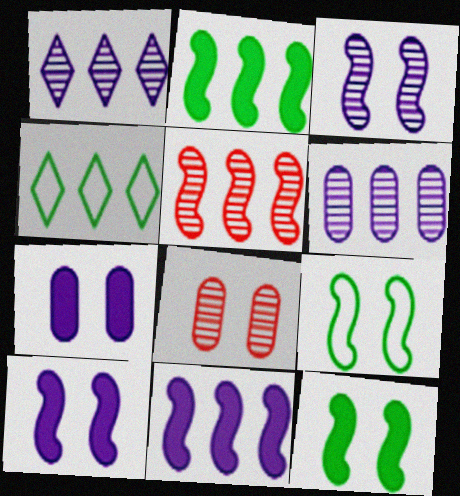[]